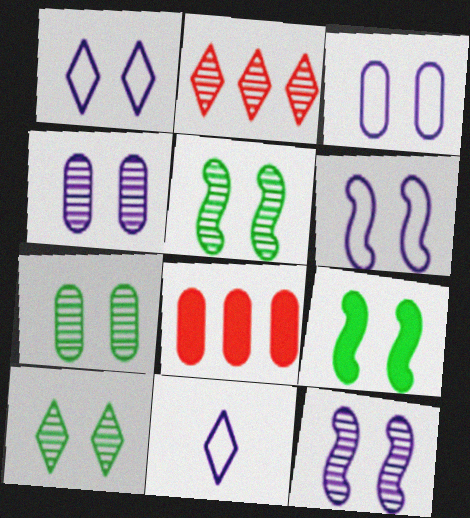[[1, 3, 6], 
[5, 7, 10], 
[5, 8, 11]]